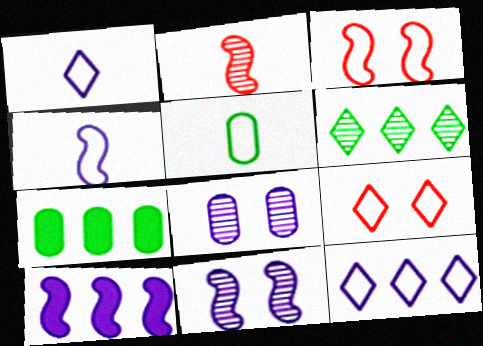[[1, 8, 10], 
[2, 6, 8], 
[3, 5, 12], 
[4, 10, 11]]